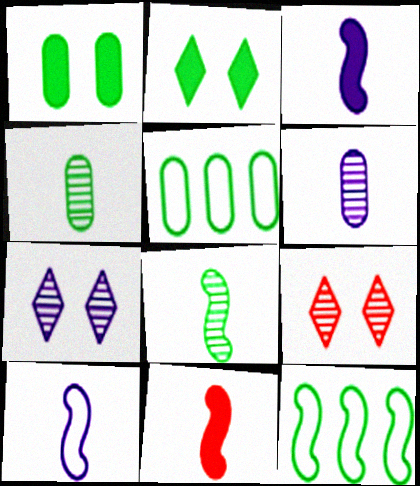[[1, 4, 5], 
[2, 4, 12], 
[2, 5, 8], 
[3, 5, 9], 
[5, 7, 11], 
[8, 10, 11]]